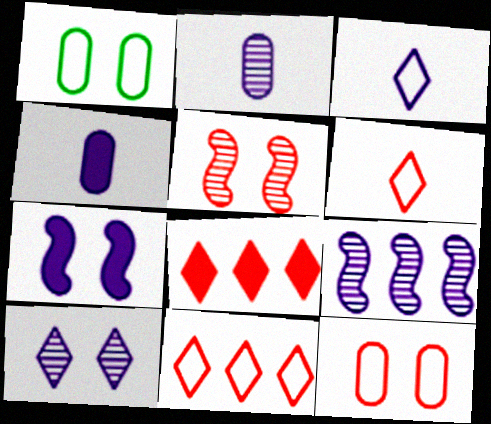[[2, 9, 10]]